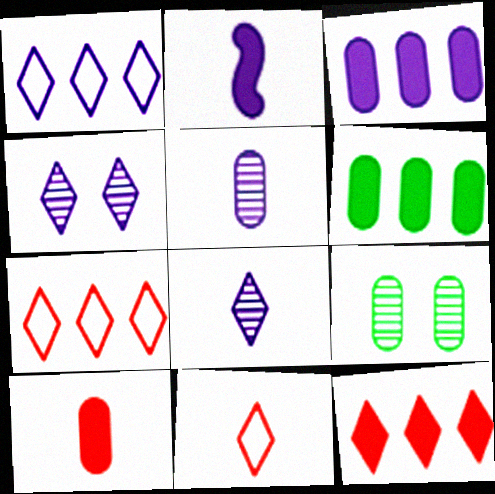[[2, 7, 9]]